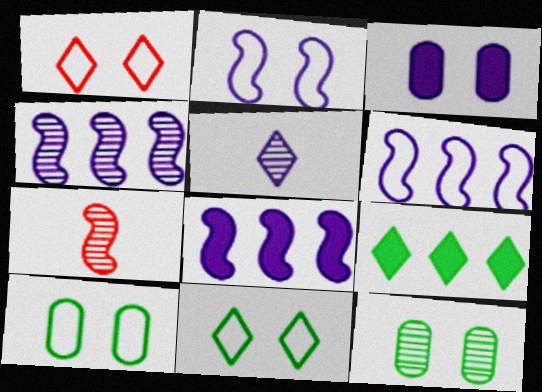[[1, 2, 10], 
[1, 5, 9], 
[3, 5, 6], 
[4, 6, 8]]